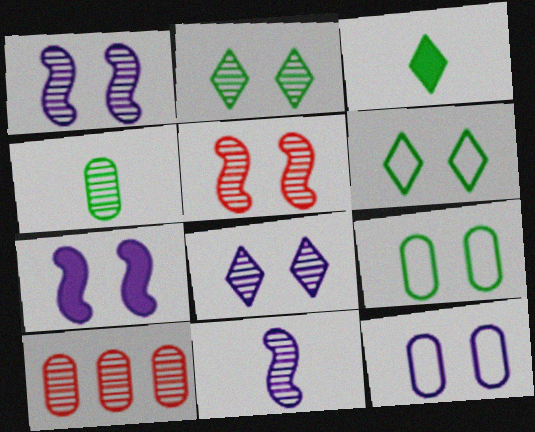[[2, 10, 11], 
[7, 8, 12]]